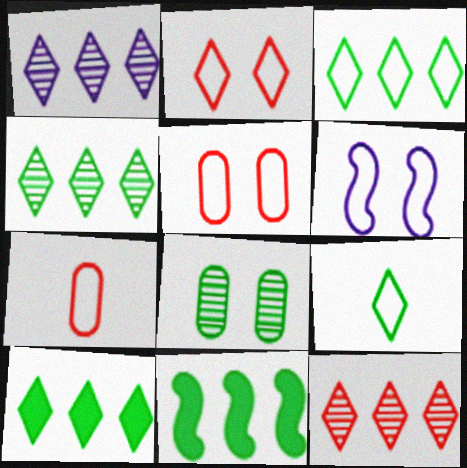[[1, 4, 12], 
[3, 4, 10], 
[3, 6, 7], 
[8, 9, 11]]